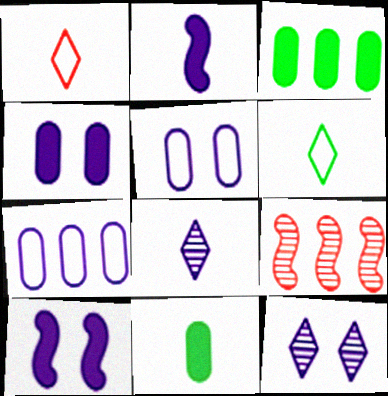[[2, 7, 12], 
[4, 6, 9], 
[5, 10, 12], 
[7, 8, 10]]